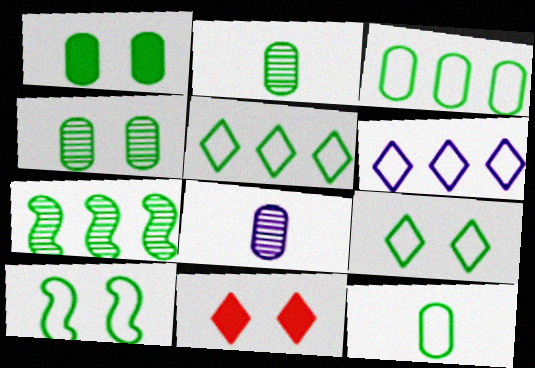[[1, 2, 3], 
[5, 10, 12]]